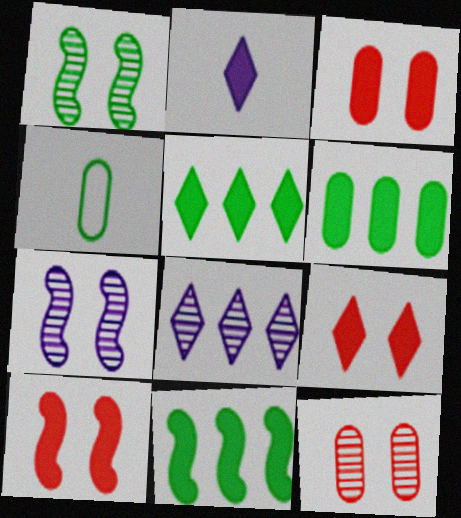[[1, 4, 5], 
[2, 3, 11], 
[2, 5, 9], 
[2, 6, 10], 
[3, 9, 10], 
[4, 8, 10], 
[5, 6, 11]]